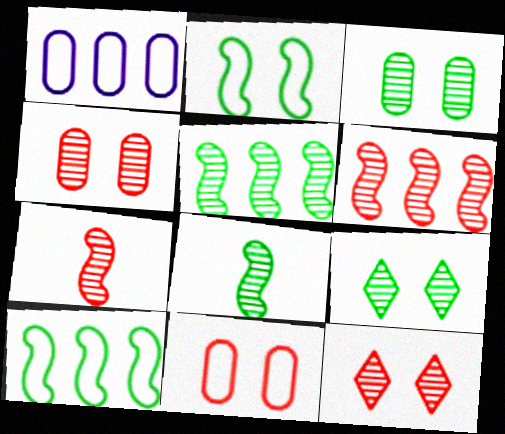[]